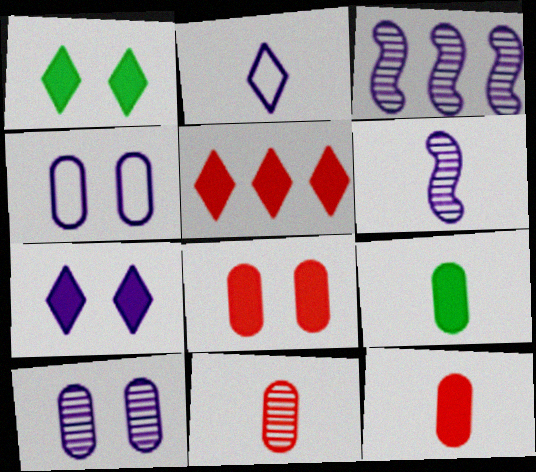[]